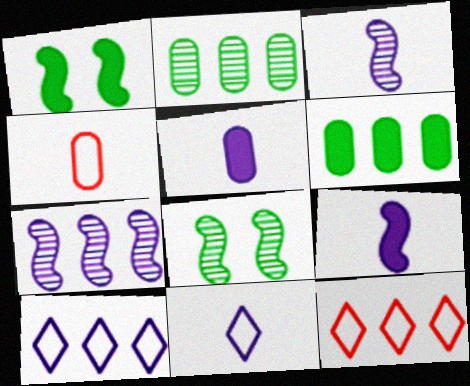[[3, 5, 11], 
[5, 8, 12], 
[6, 7, 12]]